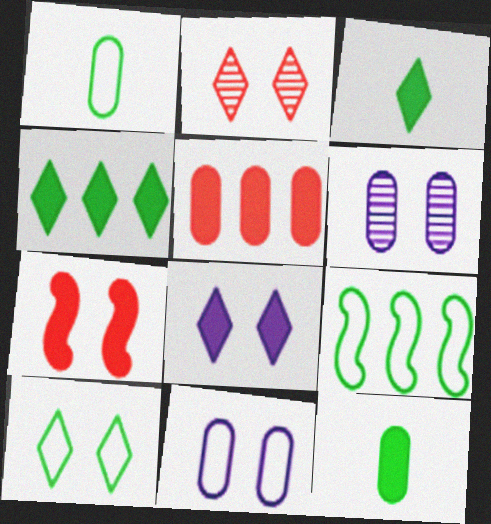[[1, 5, 6], 
[1, 9, 10], 
[2, 8, 10], 
[6, 7, 10]]